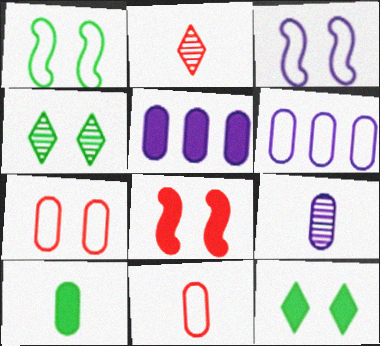[[1, 2, 5], 
[9, 10, 11]]